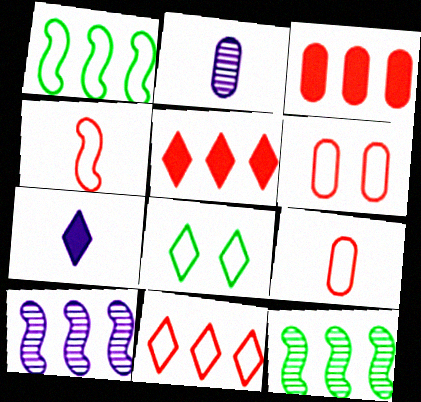[[4, 6, 11], 
[6, 7, 12]]